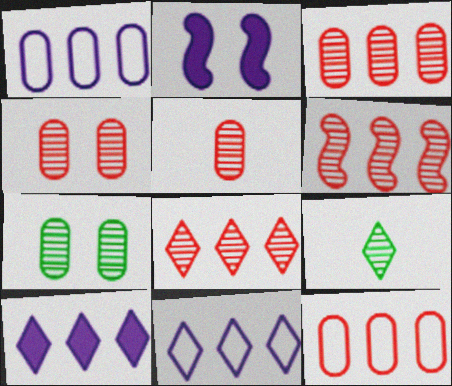[[2, 9, 12], 
[3, 4, 5], 
[3, 6, 8]]